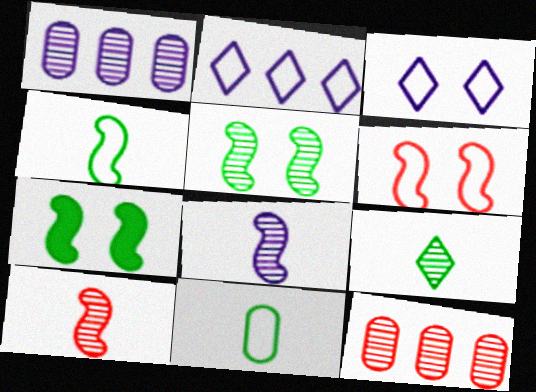[[2, 6, 11]]